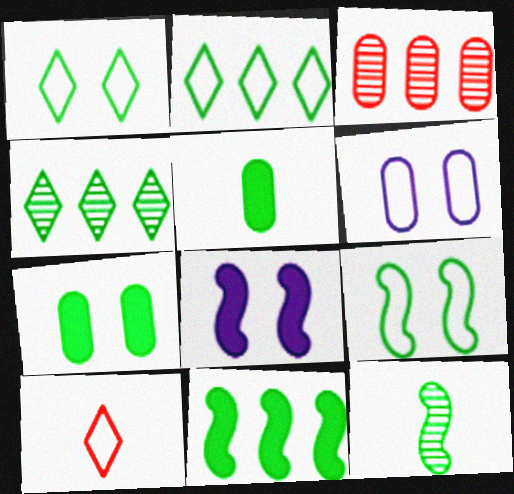[[2, 7, 12], 
[3, 5, 6], 
[4, 5, 9], 
[9, 11, 12]]